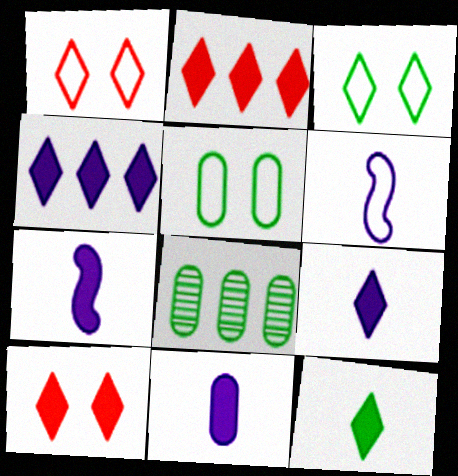[[1, 7, 8], 
[4, 10, 12], 
[6, 8, 10], 
[7, 9, 11]]